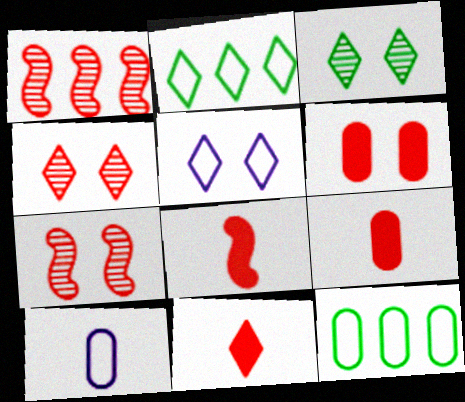[[8, 9, 11]]